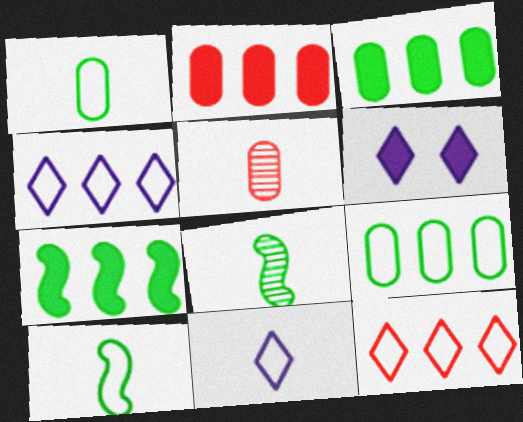[]